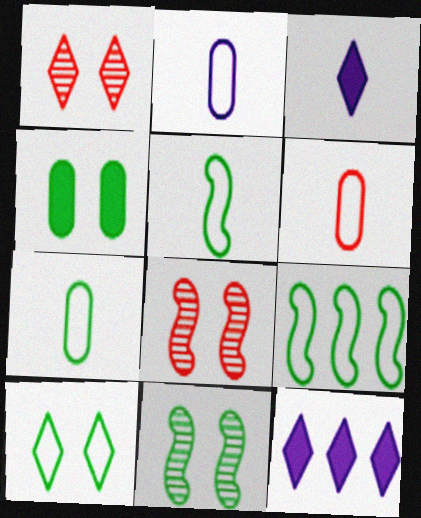[[2, 6, 7], 
[4, 10, 11], 
[6, 11, 12], 
[7, 8, 12], 
[7, 9, 10]]